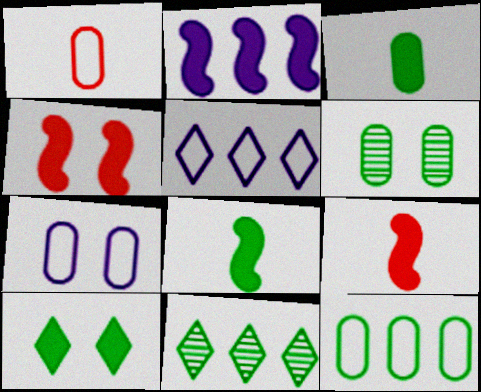[[1, 7, 12], 
[2, 4, 8], 
[3, 6, 12], 
[5, 6, 9], 
[7, 9, 11]]